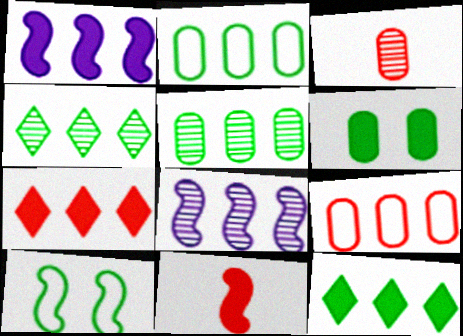[[1, 4, 9], 
[2, 7, 8], 
[8, 9, 12], 
[8, 10, 11]]